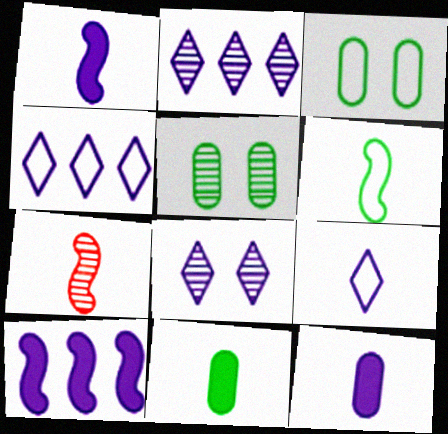[[1, 6, 7], 
[2, 5, 7], 
[7, 9, 11]]